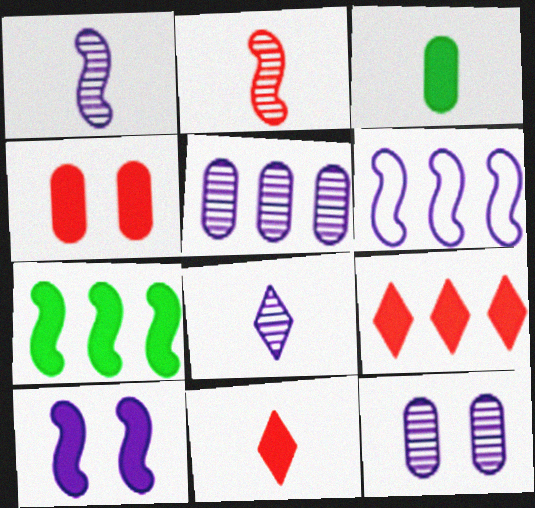[[1, 6, 10], 
[3, 9, 10]]